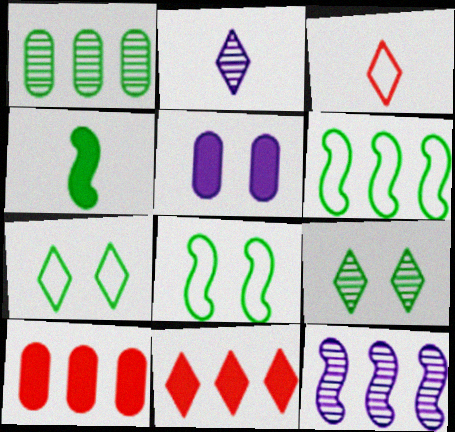[[1, 4, 7], 
[2, 7, 11], 
[2, 8, 10], 
[4, 5, 11]]